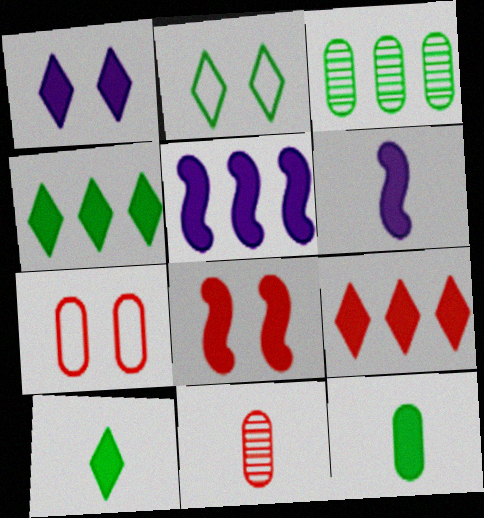[[1, 9, 10], 
[2, 5, 11]]